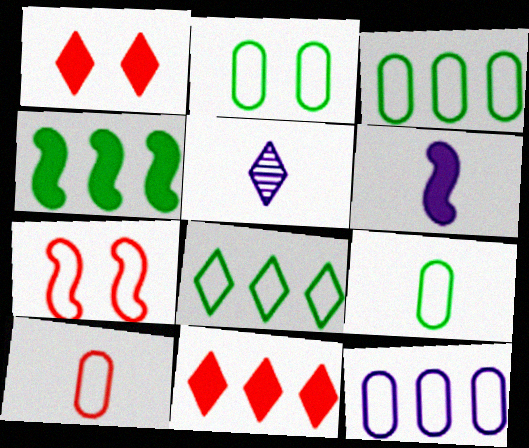[[1, 5, 8], 
[2, 3, 9], 
[2, 10, 12]]